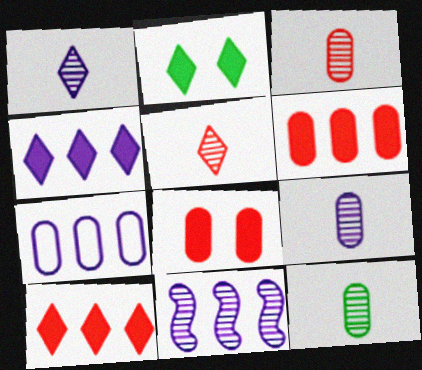[[3, 9, 12], 
[4, 7, 11], 
[7, 8, 12]]